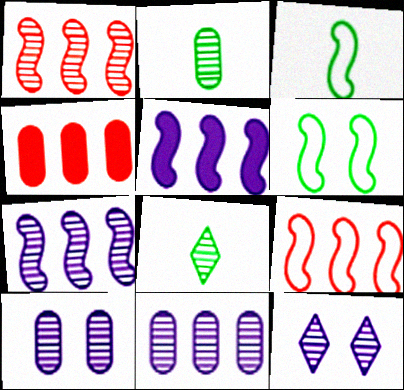[[1, 2, 12], 
[1, 8, 10], 
[3, 4, 12]]